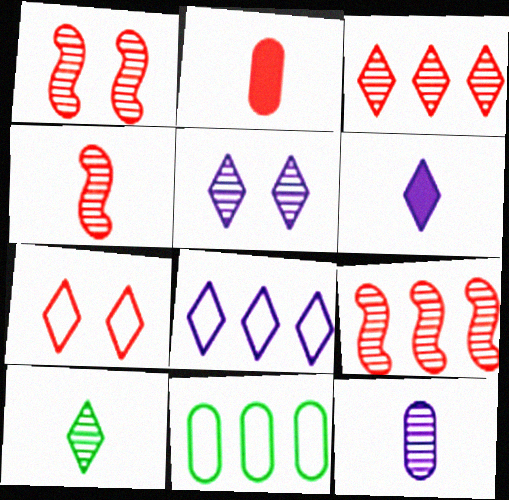[[1, 4, 9], 
[1, 6, 11], 
[2, 7, 9], 
[3, 5, 10], 
[4, 10, 12], 
[5, 6, 8]]